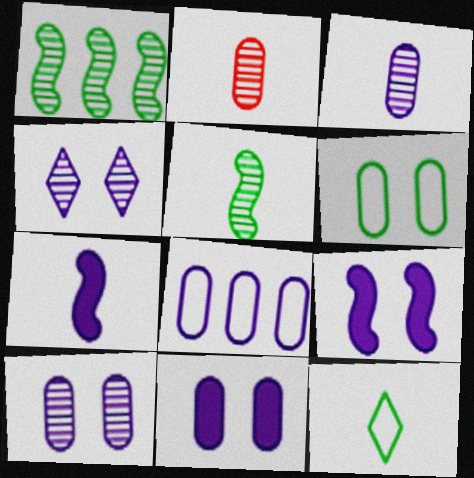[[1, 2, 4], 
[2, 7, 12], 
[3, 8, 11], 
[4, 7, 8]]